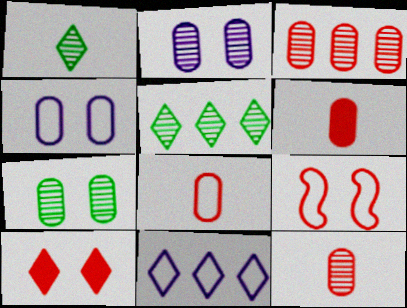[[1, 10, 11], 
[6, 8, 12]]